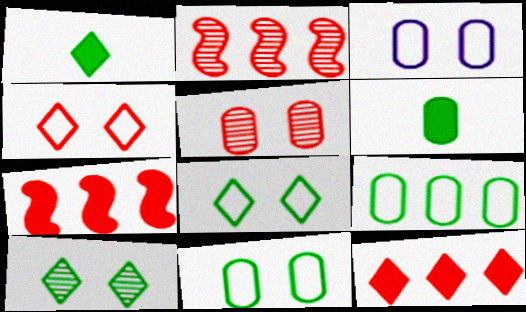[[1, 2, 3]]